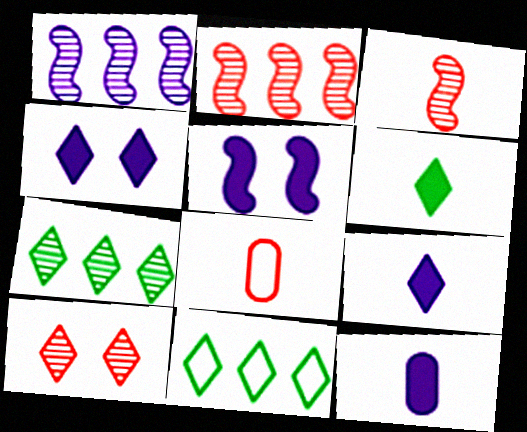[[5, 7, 8], 
[9, 10, 11]]